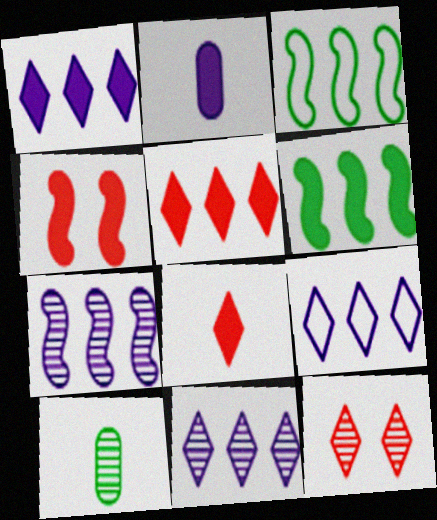[[1, 9, 11], 
[2, 3, 12], 
[4, 9, 10], 
[7, 10, 12]]